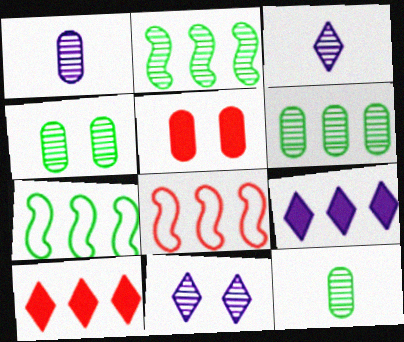[[3, 5, 7], 
[4, 6, 12], 
[6, 8, 9]]